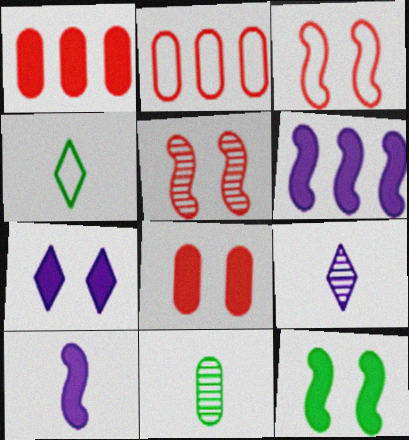[[2, 9, 12], 
[7, 8, 12]]